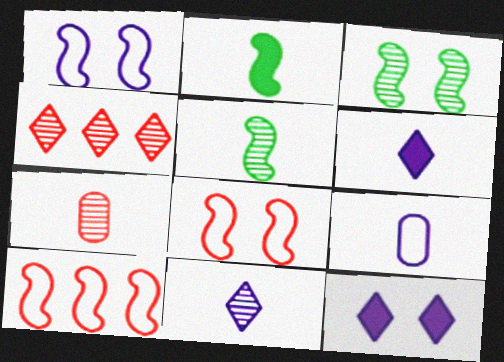[[5, 7, 11]]